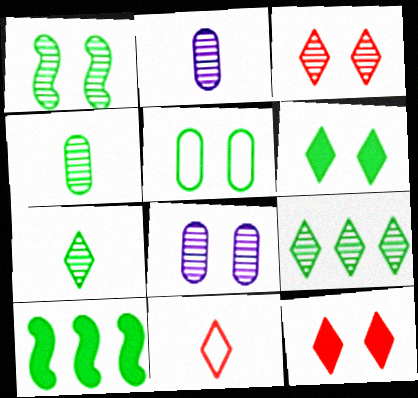[[1, 3, 8], 
[1, 4, 9], 
[1, 5, 6], 
[5, 7, 10], 
[8, 10, 11]]